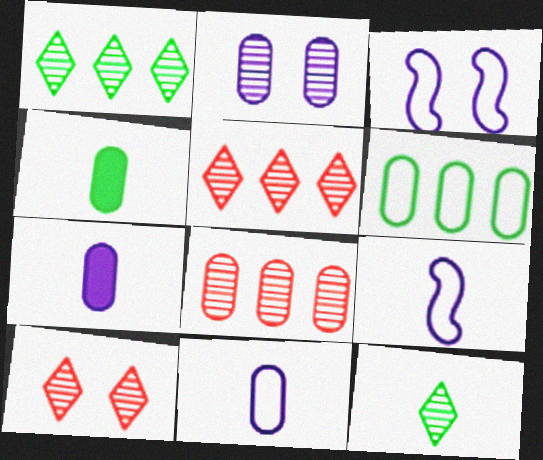[[3, 4, 5]]